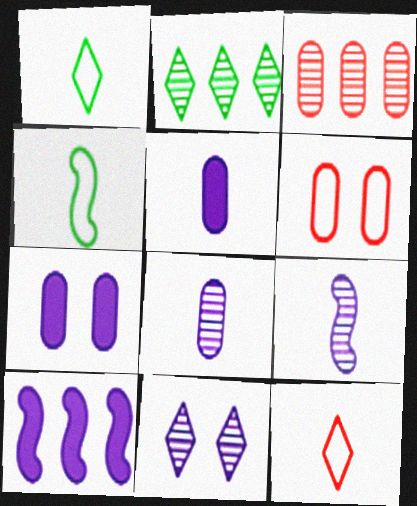[]